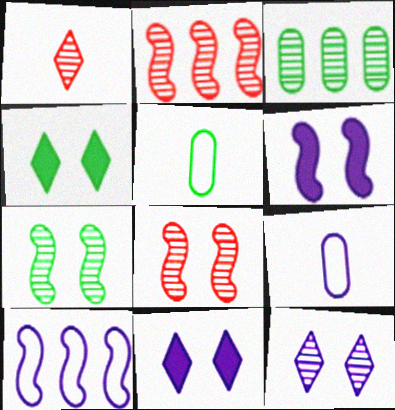[[2, 4, 9], 
[2, 5, 11]]